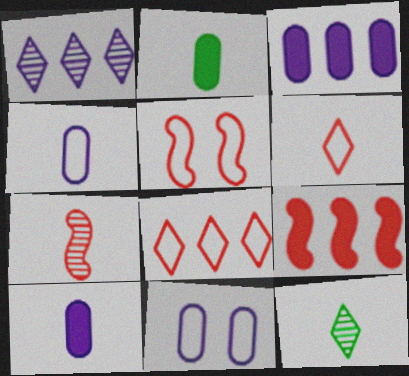[[1, 2, 5], 
[3, 5, 12], 
[5, 7, 9], 
[9, 11, 12]]